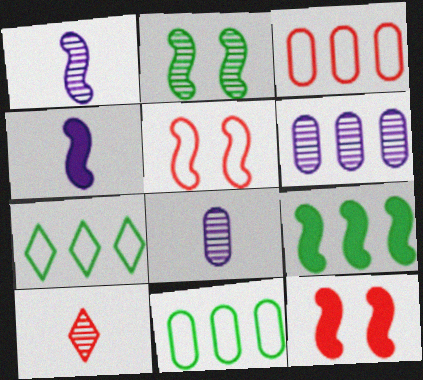[[1, 5, 9], 
[2, 6, 10], 
[3, 10, 12], 
[4, 9, 12], 
[7, 8, 12]]